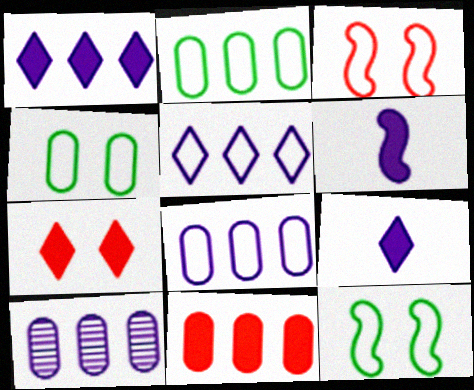[[2, 10, 11]]